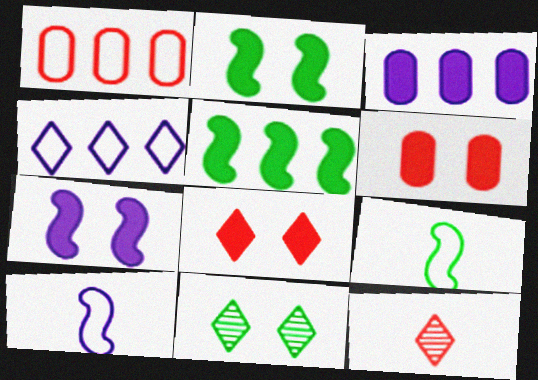[]